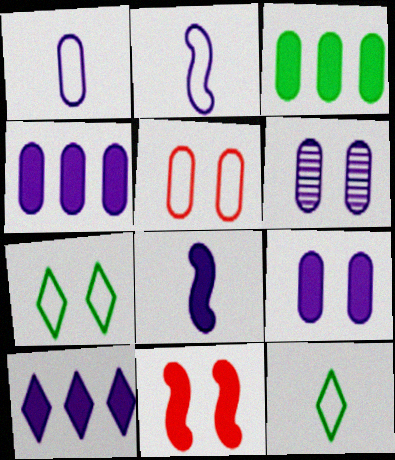[[1, 4, 6], 
[2, 6, 10], 
[6, 7, 11], 
[8, 9, 10]]